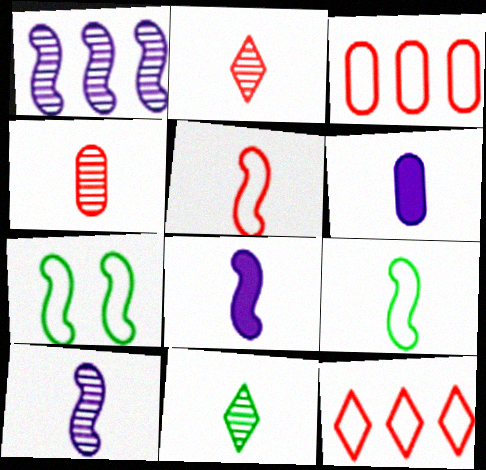[[2, 6, 9], 
[4, 10, 11], 
[5, 6, 11]]